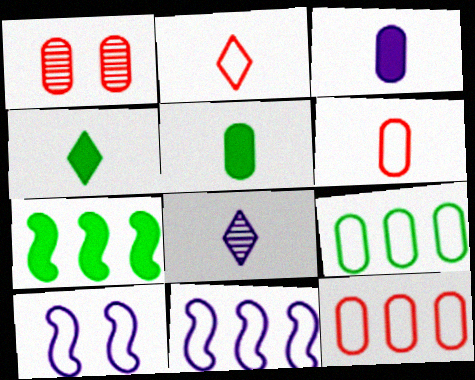[[1, 3, 9], 
[1, 4, 11], 
[2, 4, 8], 
[2, 9, 10]]